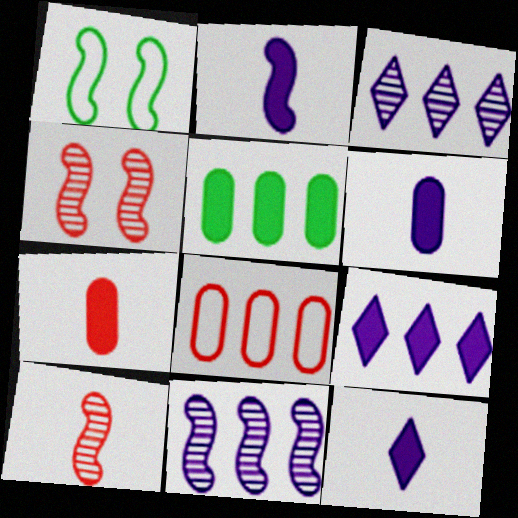[[1, 3, 7], 
[2, 6, 12]]